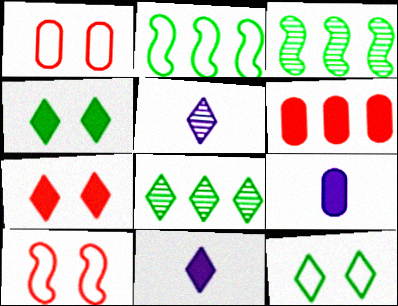[[1, 3, 11], 
[8, 9, 10]]